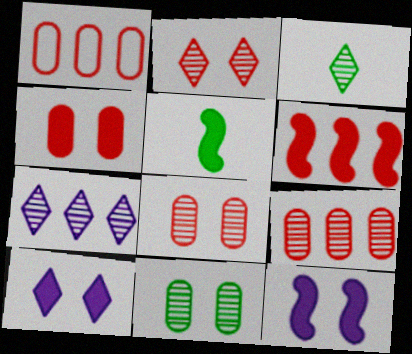[[1, 3, 12], 
[2, 3, 7], 
[5, 6, 12]]